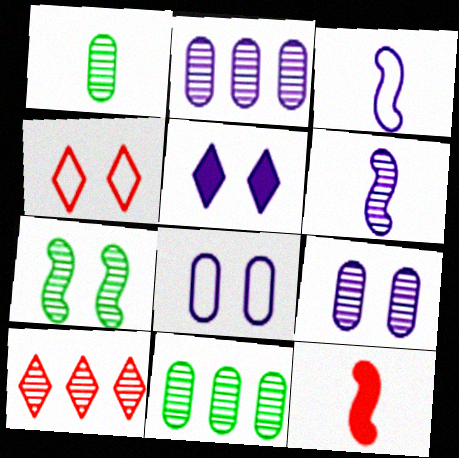[[2, 3, 5]]